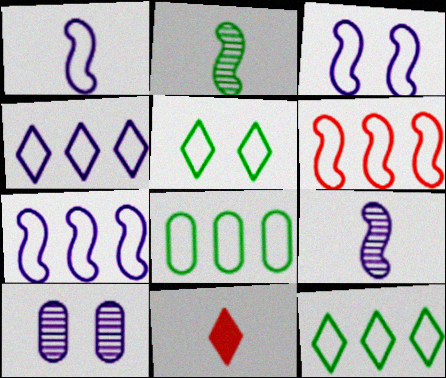[[1, 3, 7], 
[4, 6, 8]]